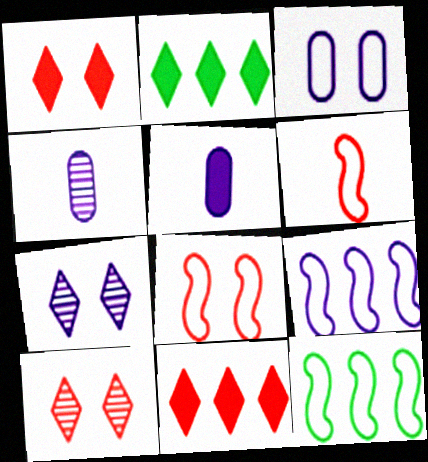[[1, 4, 12], 
[2, 4, 8], 
[5, 7, 9], 
[5, 10, 12]]